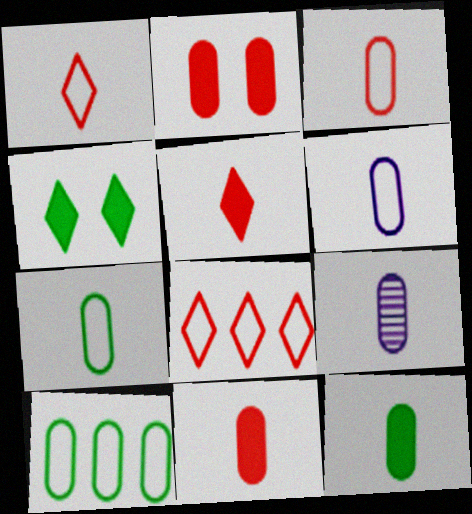[[2, 9, 10], 
[3, 6, 7], 
[3, 9, 12], 
[7, 9, 11]]